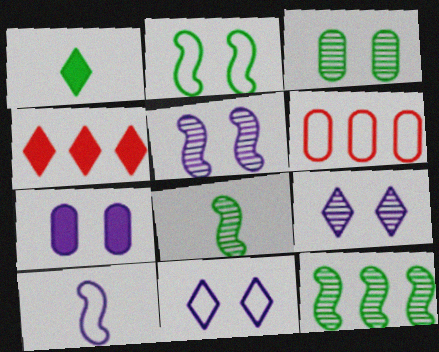[[1, 5, 6], 
[3, 4, 10], 
[5, 7, 11]]